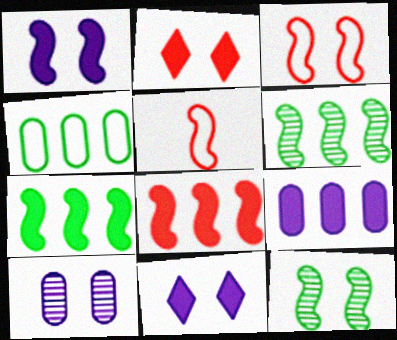[[1, 3, 12], 
[1, 5, 6]]